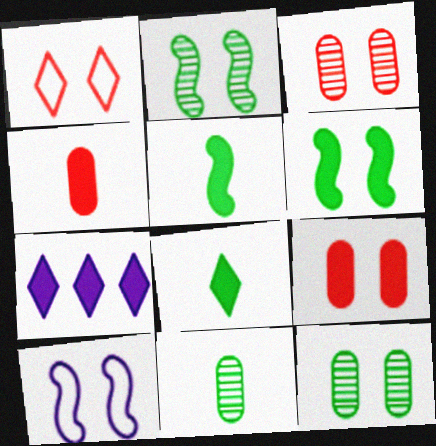[[4, 6, 7], 
[5, 7, 9]]